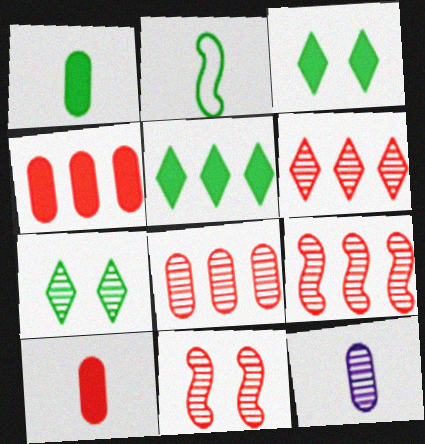[[6, 8, 9], 
[7, 9, 12]]